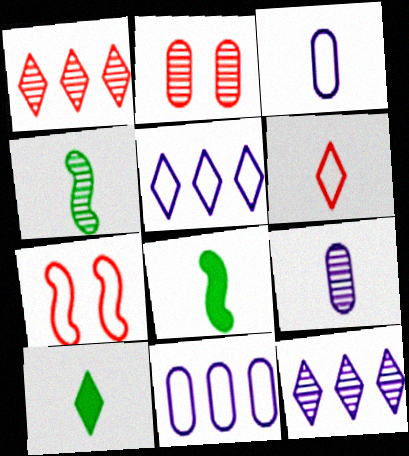[[2, 4, 12], 
[2, 5, 8], 
[6, 8, 9]]